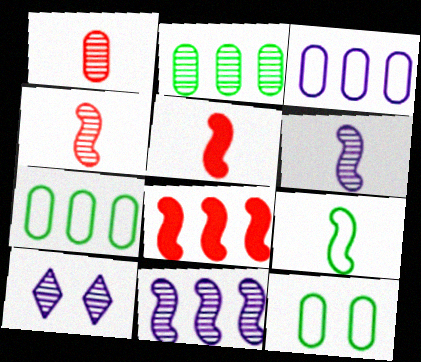[[2, 4, 10], 
[5, 6, 9], 
[5, 7, 10]]